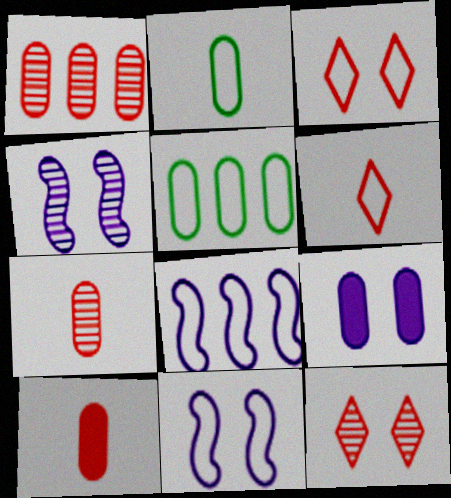[[1, 2, 9], 
[2, 3, 8], 
[5, 6, 11], 
[5, 7, 9]]